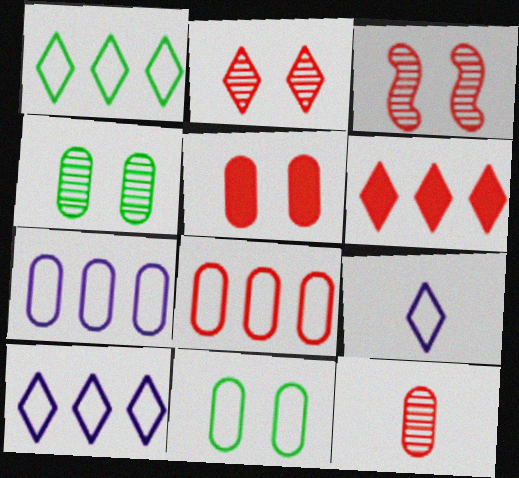[[5, 8, 12]]